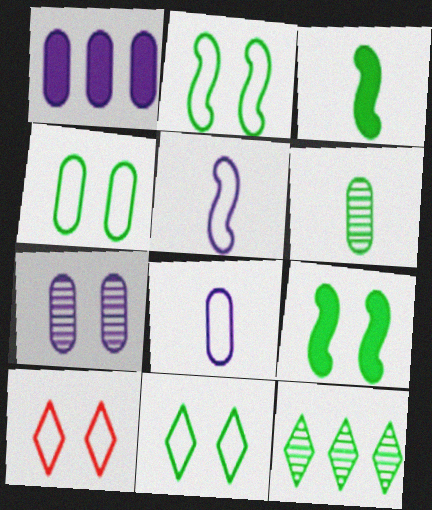[[1, 7, 8], 
[2, 4, 11], 
[3, 4, 12], 
[7, 9, 10]]